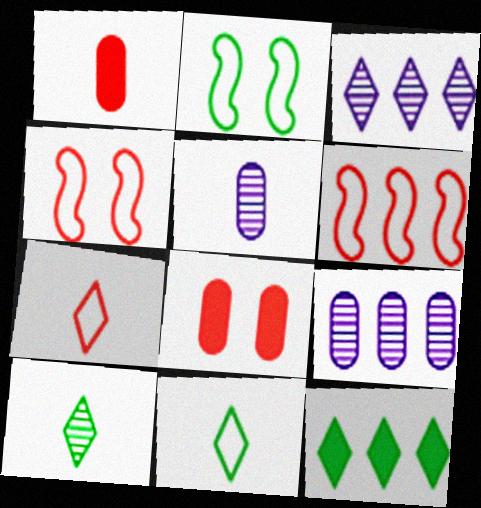[[1, 2, 3], 
[4, 5, 12], 
[6, 9, 12]]